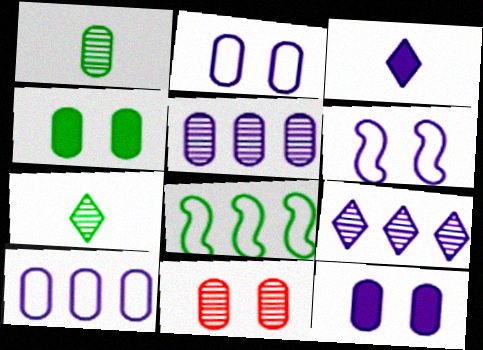[[1, 5, 11], 
[2, 4, 11], 
[3, 5, 6], 
[3, 8, 11], 
[4, 7, 8]]